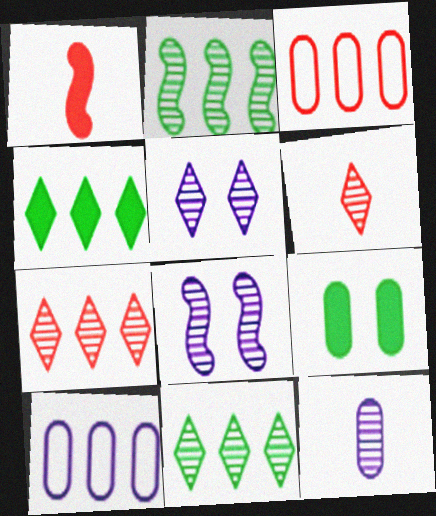[[3, 9, 12], 
[5, 6, 11]]